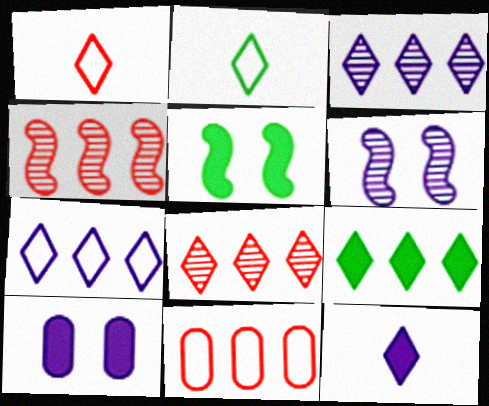[[2, 4, 10], 
[7, 8, 9]]